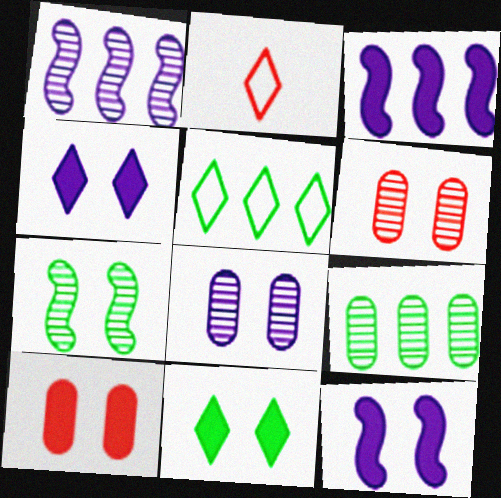[[2, 9, 12], 
[10, 11, 12]]